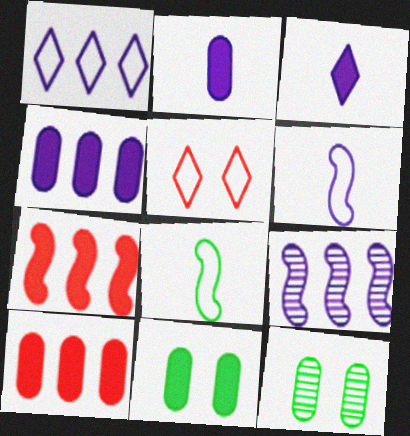[[1, 4, 9], 
[2, 10, 11], 
[3, 7, 11]]